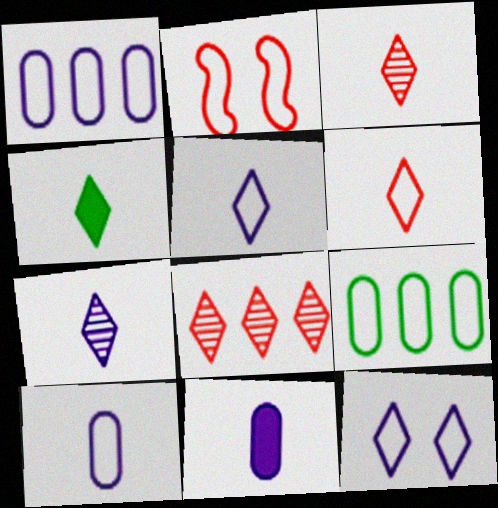[[2, 5, 9], 
[3, 4, 5], 
[4, 6, 7], 
[4, 8, 12]]